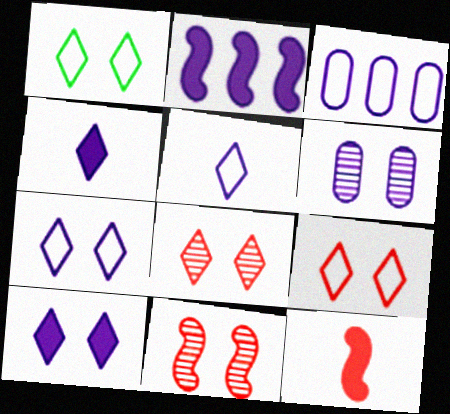[[1, 7, 9], 
[1, 8, 10], 
[2, 5, 6]]